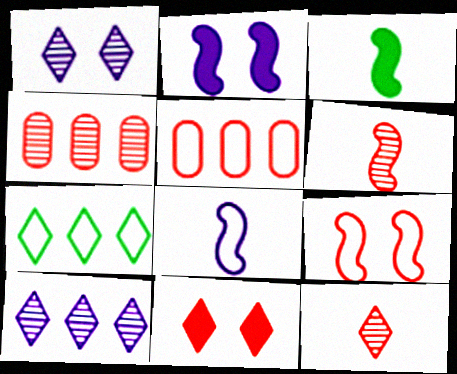[[1, 3, 5], 
[3, 6, 8], 
[5, 6, 11]]